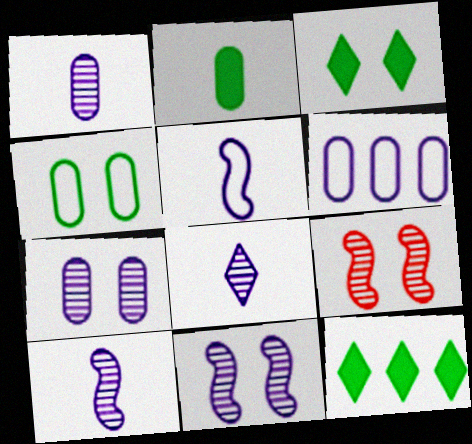[[1, 8, 10]]